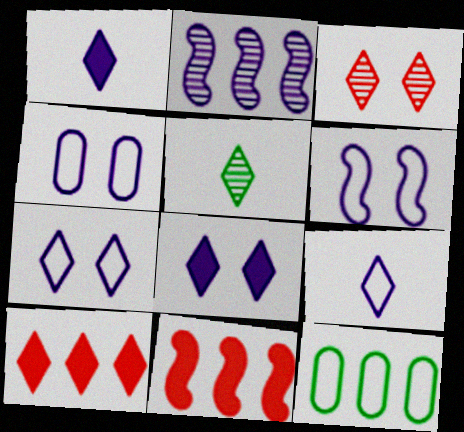[[1, 2, 4], 
[2, 10, 12], 
[4, 5, 11], 
[4, 6, 7], 
[5, 7, 10]]